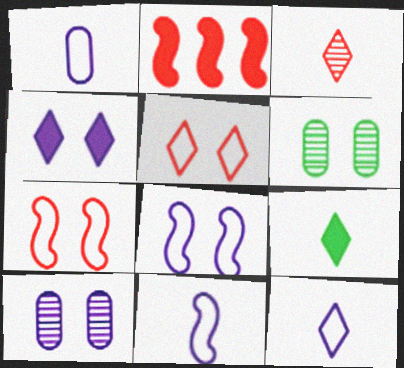[[1, 11, 12], 
[2, 6, 12], 
[3, 9, 12], 
[4, 6, 7], 
[4, 8, 10]]